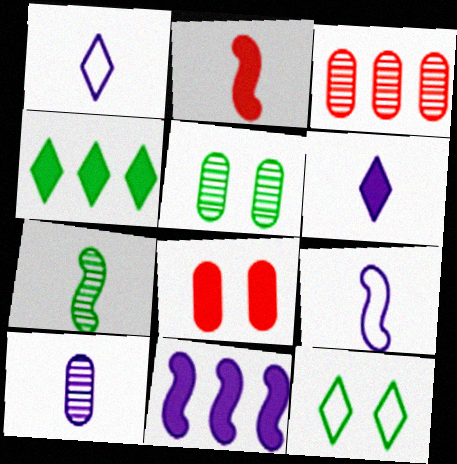[[2, 7, 9], 
[3, 5, 10], 
[6, 9, 10]]